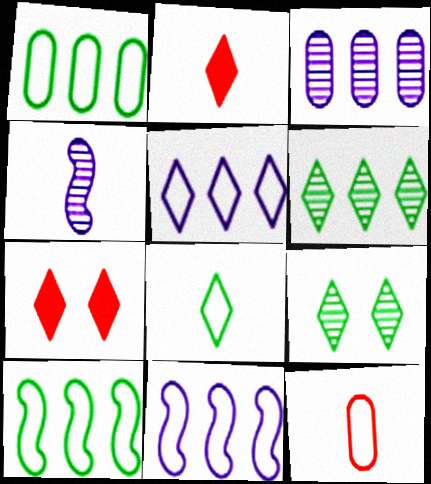[[1, 4, 7], 
[2, 5, 9]]